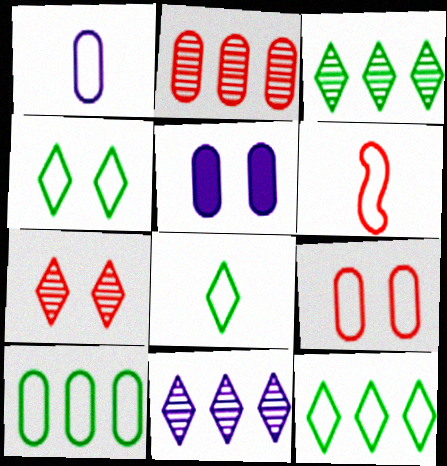[[1, 6, 8], 
[1, 9, 10], 
[3, 5, 6], 
[4, 8, 12]]